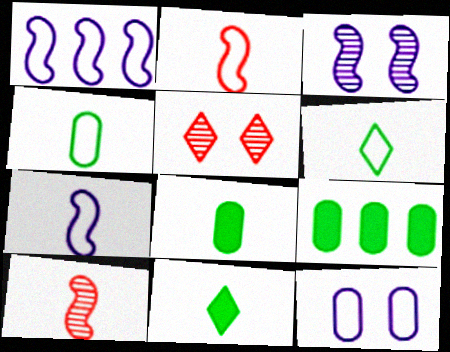[[1, 5, 8], 
[5, 7, 9]]